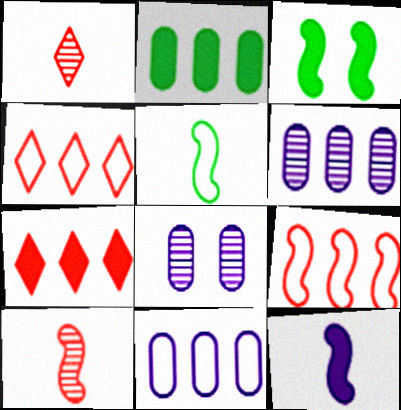[[1, 3, 11], 
[5, 7, 8], 
[5, 10, 12]]